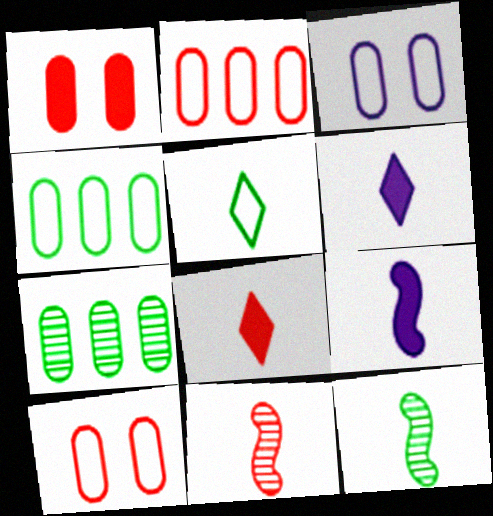[]